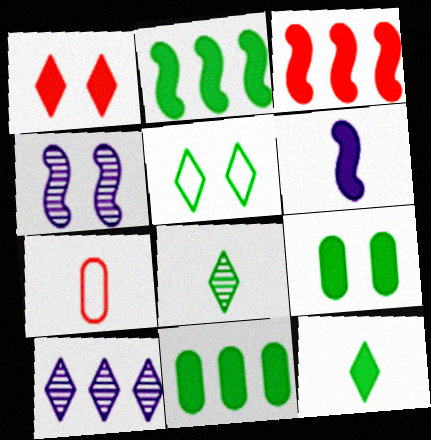[[1, 6, 11], 
[2, 9, 12], 
[6, 7, 8]]